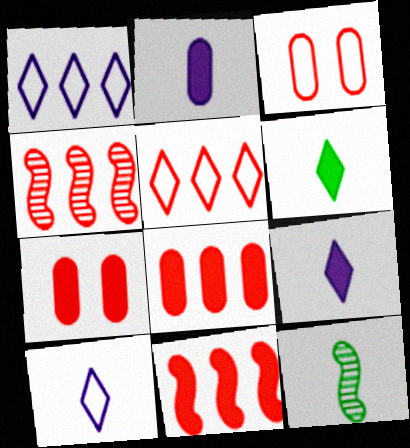[[1, 7, 12], 
[4, 5, 8]]